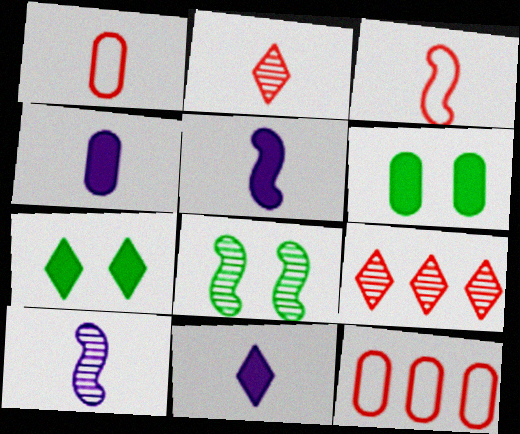[[4, 5, 11], 
[7, 10, 12], 
[8, 11, 12]]